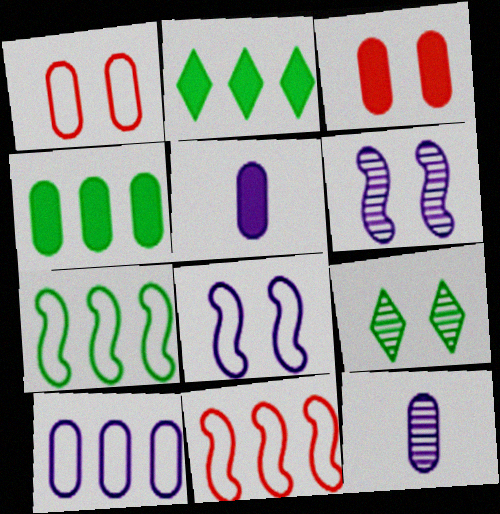[[1, 4, 12], 
[3, 4, 5], 
[3, 8, 9], 
[5, 9, 11]]